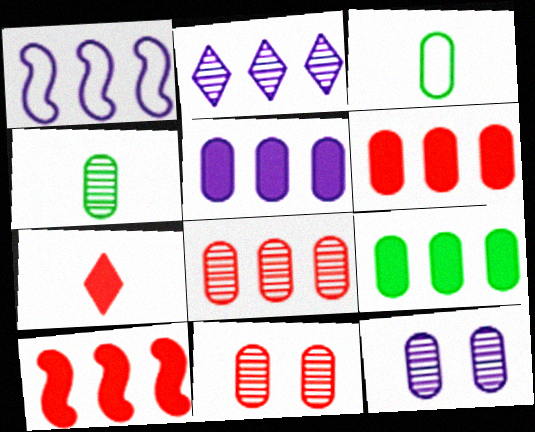[[1, 2, 5], 
[3, 5, 11], 
[3, 6, 12], 
[4, 8, 12], 
[5, 6, 9]]